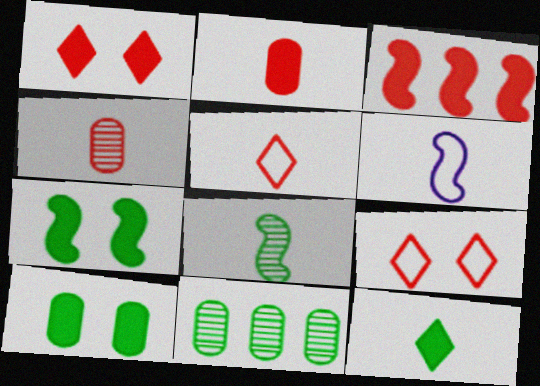[[1, 2, 3], 
[1, 6, 11], 
[3, 4, 9], 
[4, 6, 12]]